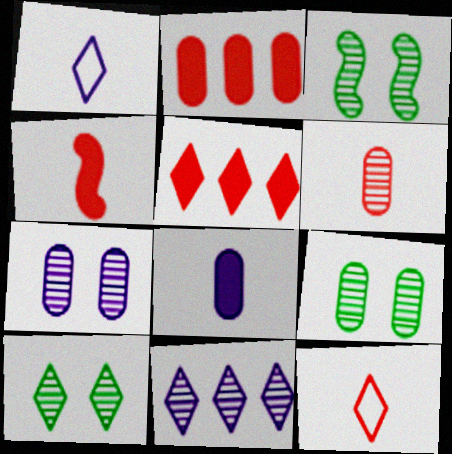[[1, 2, 3], 
[1, 5, 10], 
[3, 6, 11], 
[3, 9, 10], 
[4, 6, 12]]